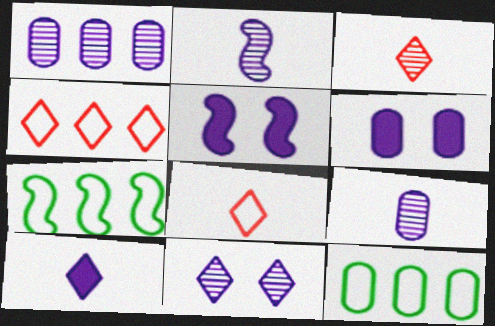[[1, 2, 11], 
[3, 5, 12], 
[3, 6, 7]]